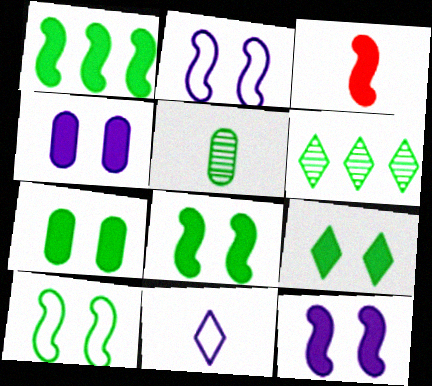[[1, 3, 12], 
[3, 5, 11], 
[7, 8, 9]]